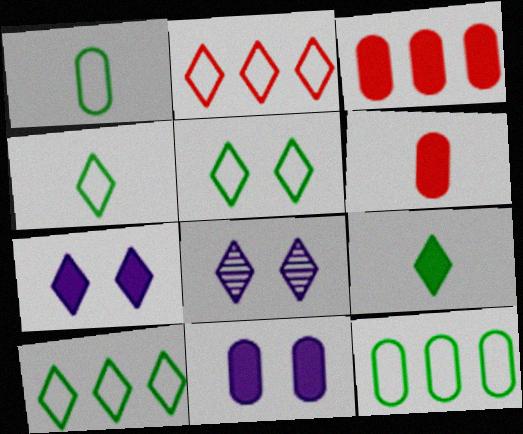[[2, 8, 9], 
[4, 5, 10]]